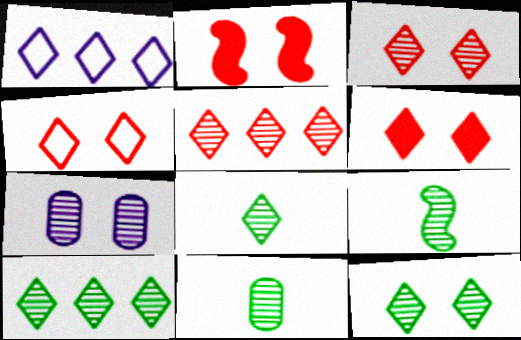[[1, 2, 11], 
[1, 6, 8], 
[3, 4, 6], 
[5, 7, 9], 
[8, 9, 11], 
[8, 10, 12]]